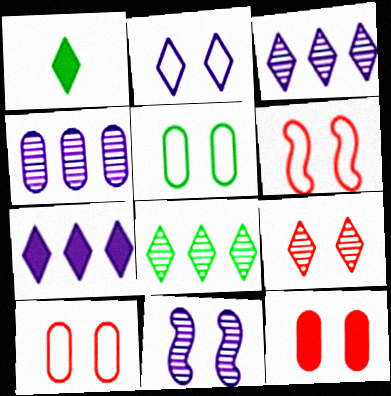[[1, 4, 6], 
[2, 5, 6], 
[6, 9, 12]]